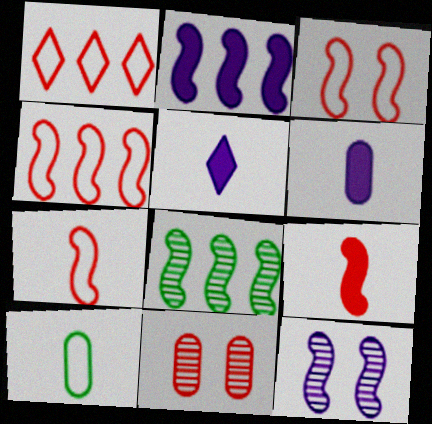[[1, 9, 11], 
[2, 4, 8], 
[3, 4, 7]]